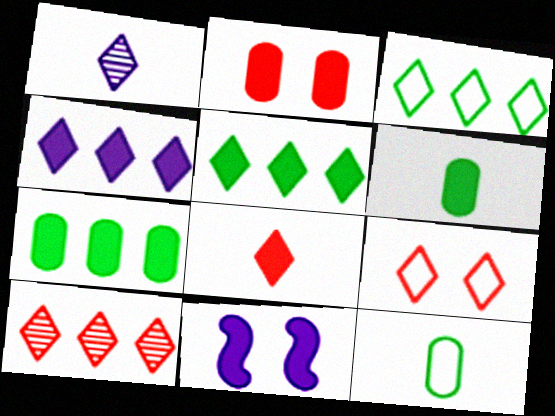[[1, 5, 9], 
[3, 4, 10], 
[7, 8, 11], 
[8, 9, 10], 
[10, 11, 12]]